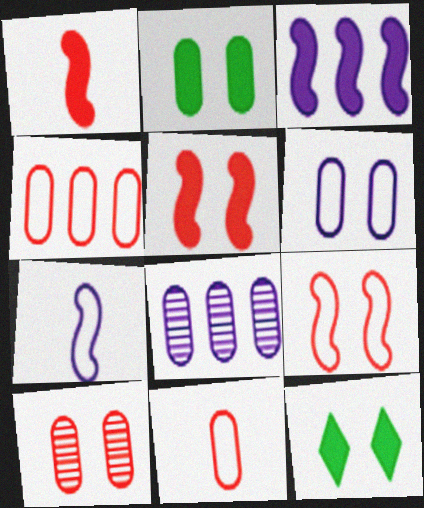[[2, 6, 10], 
[2, 8, 11]]